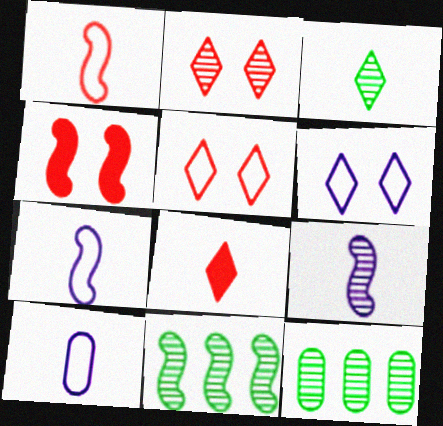[[2, 9, 12], 
[4, 7, 11]]